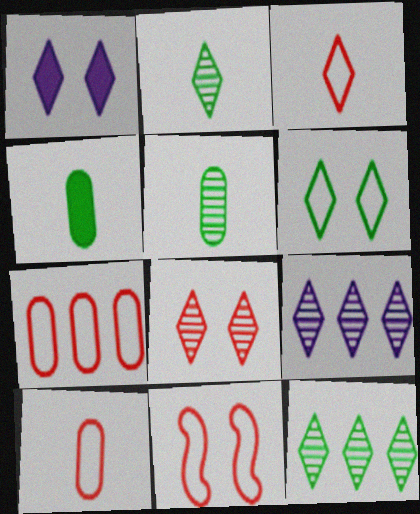[[1, 3, 12], 
[1, 6, 8], 
[2, 8, 9], 
[3, 7, 11], 
[4, 9, 11]]